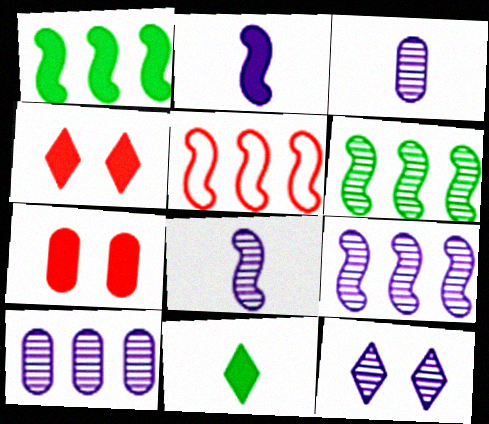[[1, 5, 9], 
[3, 9, 12], 
[8, 10, 12]]